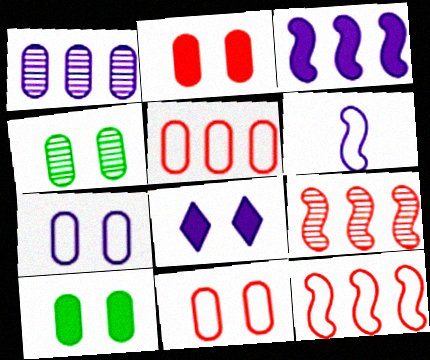[[1, 6, 8], 
[2, 4, 7]]